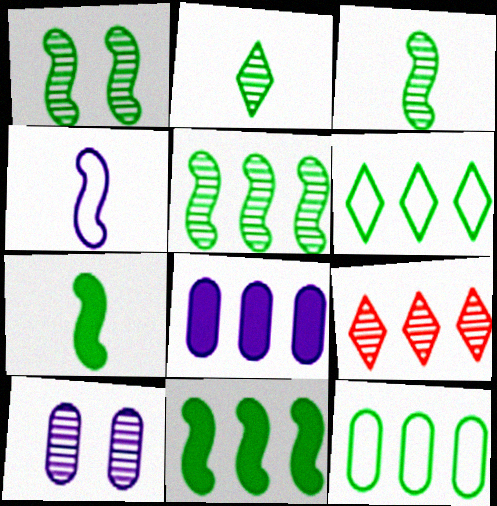[[1, 3, 5], 
[3, 9, 10]]